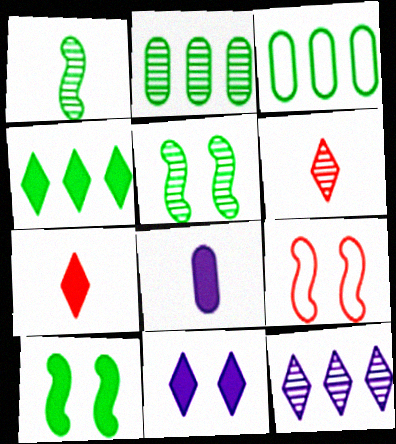[[4, 7, 11]]